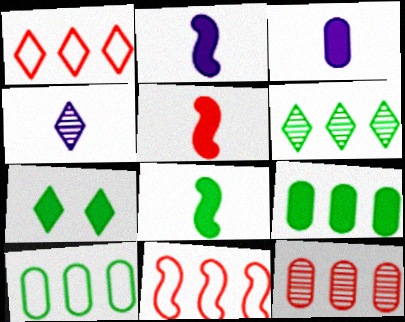[[1, 4, 7], 
[2, 5, 8], 
[7, 8, 9]]